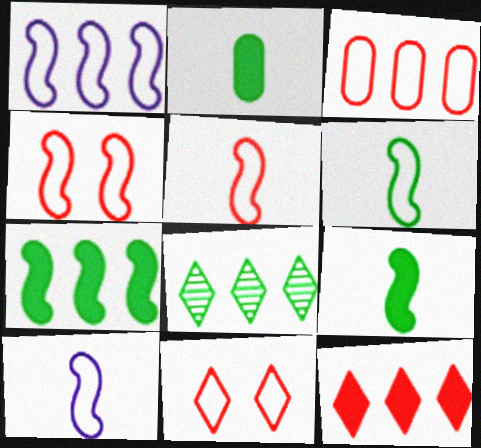[[1, 4, 6], 
[3, 5, 11], 
[5, 6, 10]]